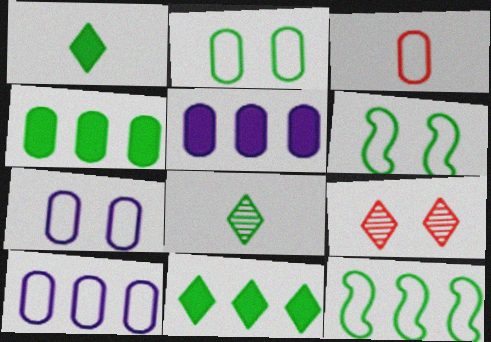[[2, 3, 10], 
[4, 6, 8]]